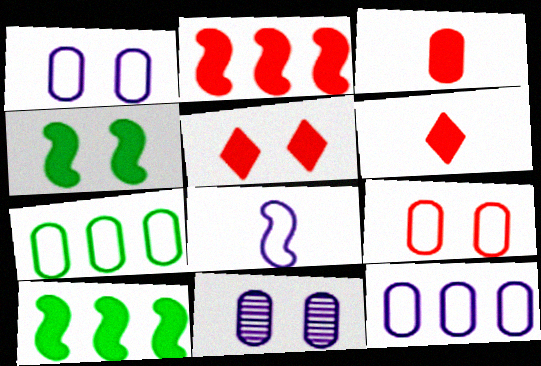[[2, 3, 5], 
[3, 7, 11]]